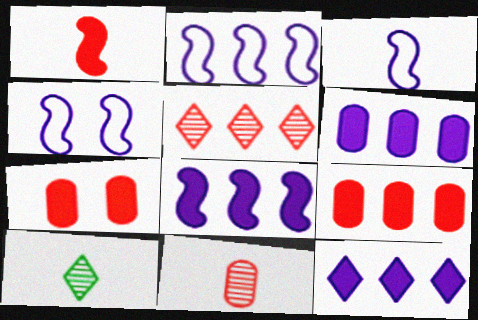[[2, 3, 4], 
[2, 7, 10], 
[4, 9, 10], 
[6, 8, 12]]